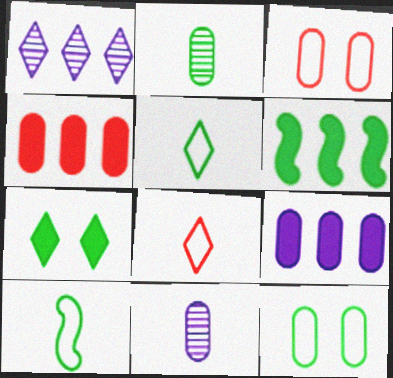[[1, 7, 8], 
[2, 3, 9], 
[4, 11, 12]]